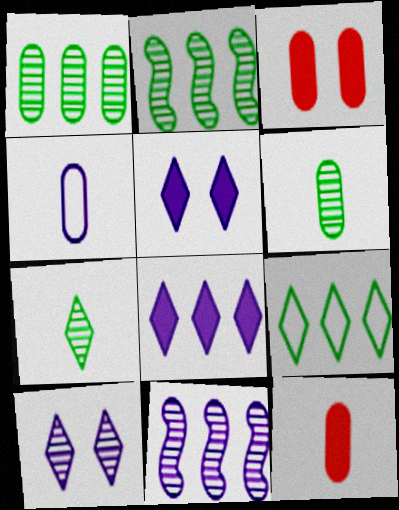[[1, 3, 4], 
[4, 5, 11], 
[4, 6, 12]]